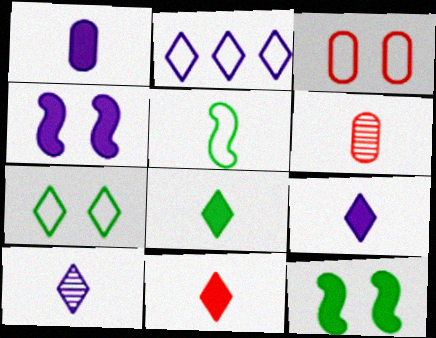[[2, 3, 5], 
[2, 6, 12], 
[5, 6, 9], 
[8, 9, 11]]